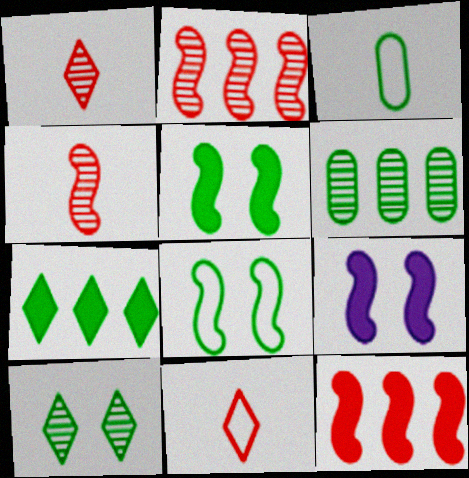[[6, 9, 11]]